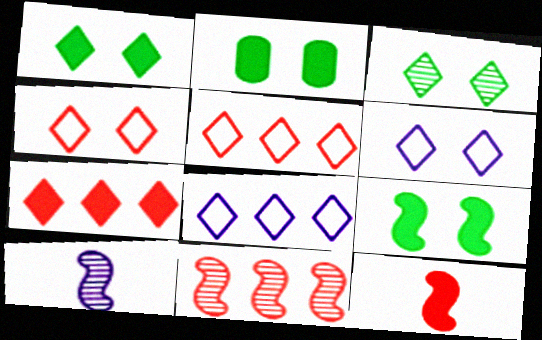[[1, 2, 9], 
[2, 5, 10]]